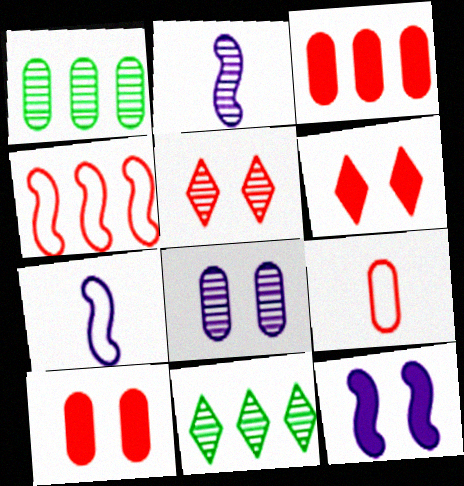[[1, 2, 5], 
[1, 6, 7], 
[7, 10, 11], 
[9, 11, 12]]